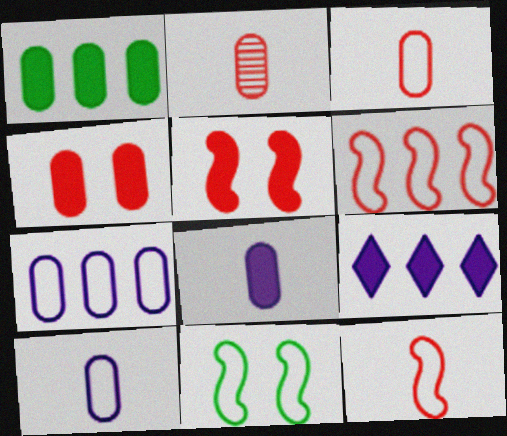[[1, 4, 8], 
[2, 9, 11]]